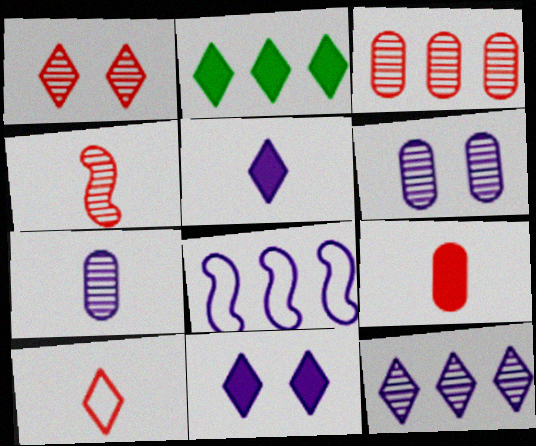[[1, 3, 4], 
[2, 3, 8], 
[4, 9, 10], 
[5, 6, 8], 
[7, 8, 11]]